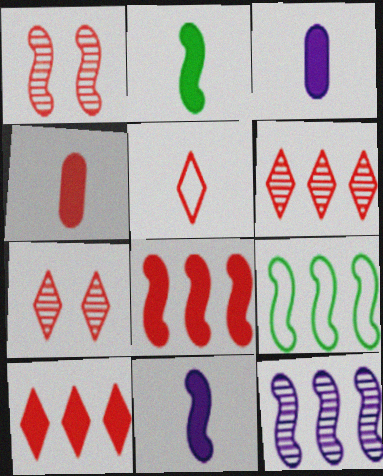[[1, 9, 11], 
[3, 7, 9], 
[5, 7, 10], 
[8, 9, 12]]